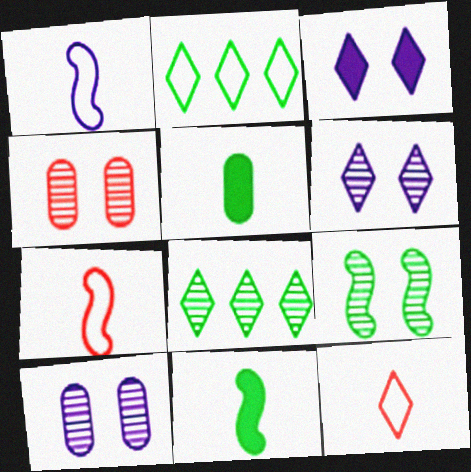[[2, 5, 9], 
[3, 8, 12], 
[4, 6, 9]]